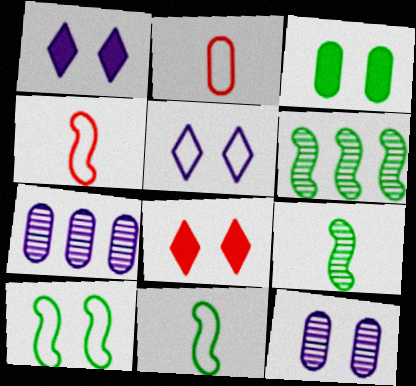[[1, 2, 6], 
[2, 3, 7], 
[7, 8, 11], 
[8, 10, 12]]